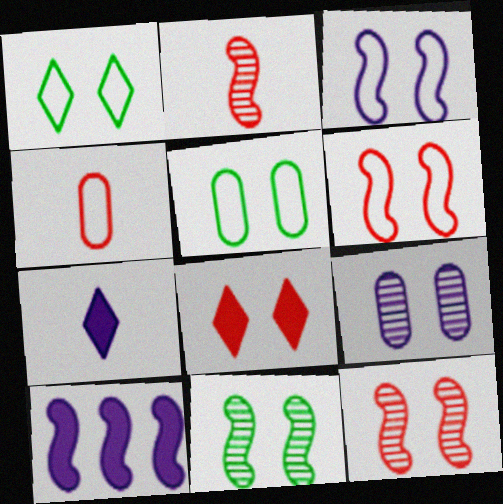[]